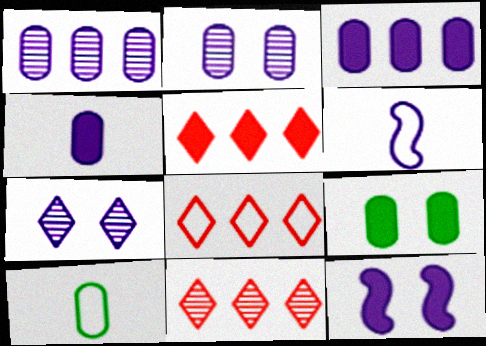[[3, 6, 7], 
[5, 8, 11], 
[6, 9, 11], 
[10, 11, 12]]